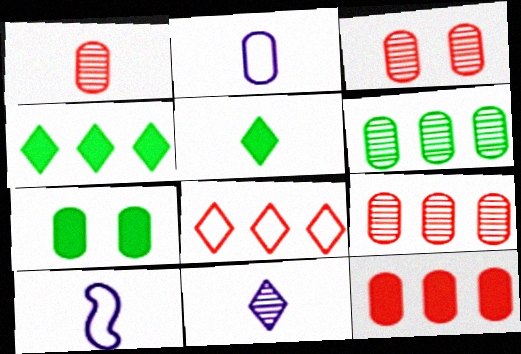[[1, 3, 9], 
[1, 5, 10], 
[2, 7, 9], 
[3, 4, 10]]